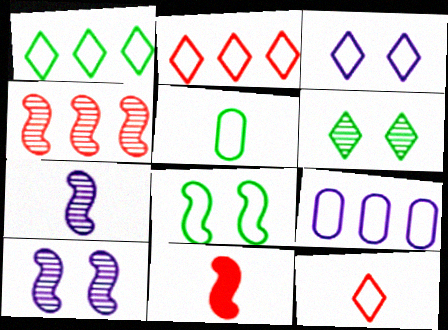[[1, 3, 12], 
[1, 5, 8], 
[6, 9, 11], 
[8, 9, 12]]